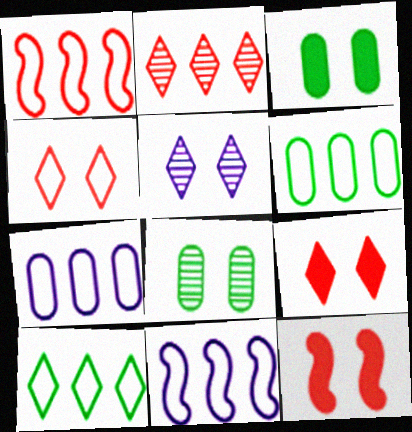[[1, 7, 10]]